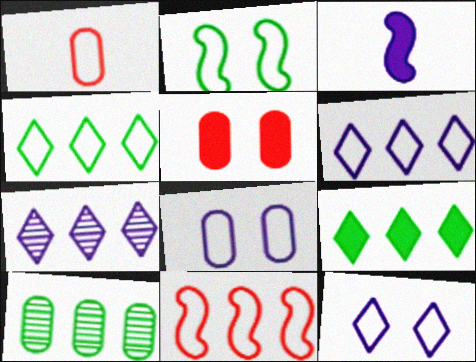[[1, 2, 6], 
[3, 5, 9], 
[3, 7, 8]]